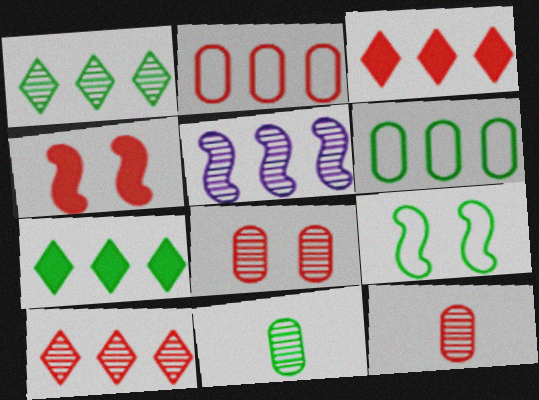[[2, 5, 7], 
[3, 5, 6], 
[7, 9, 11]]